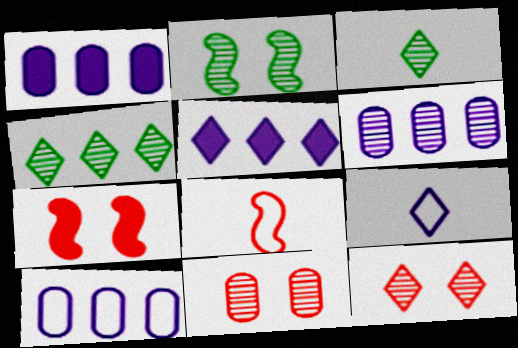[[1, 6, 10], 
[3, 7, 10]]